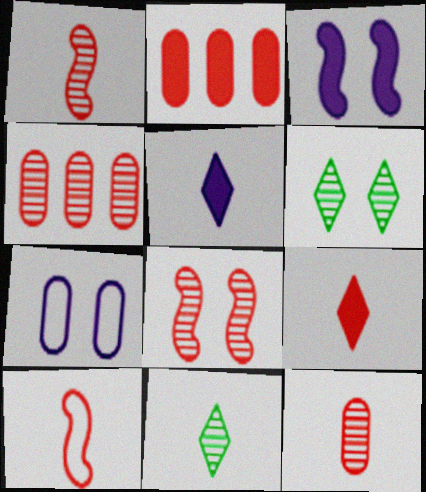[[9, 10, 12]]